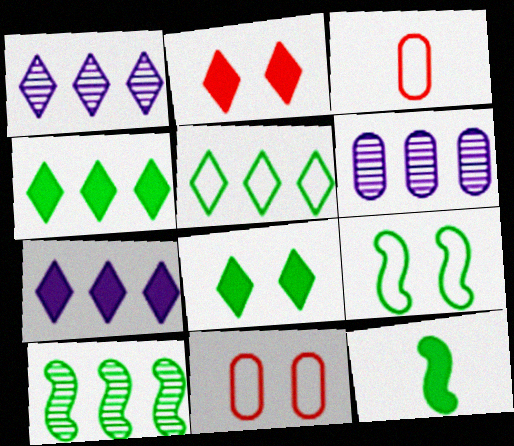[[1, 11, 12], 
[9, 10, 12]]